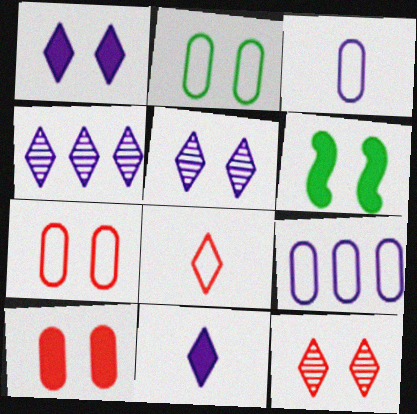[[1, 6, 10], 
[5, 6, 7]]